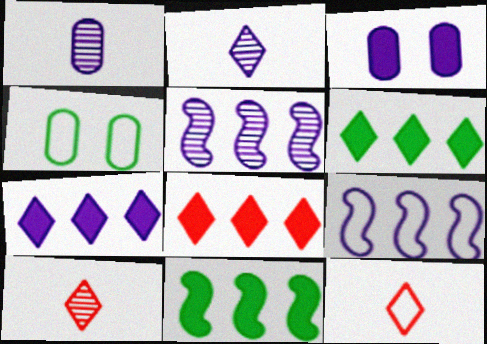[[2, 3, 9], 
[4, 9, 12], 
[6, 7, 8]]